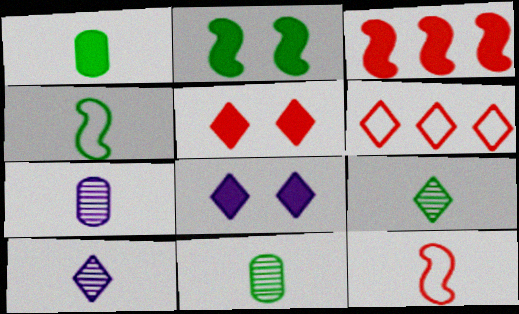[[1, 3, 8], 
[1, 4, 9], 
[1, 10, 12], 
[2, 6, 7], 
[6, 8, 9]]